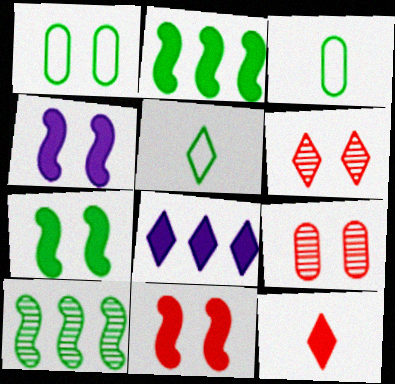[[1, 4, 6], 
[4, 7, 11], 
[5, 6, 8]]